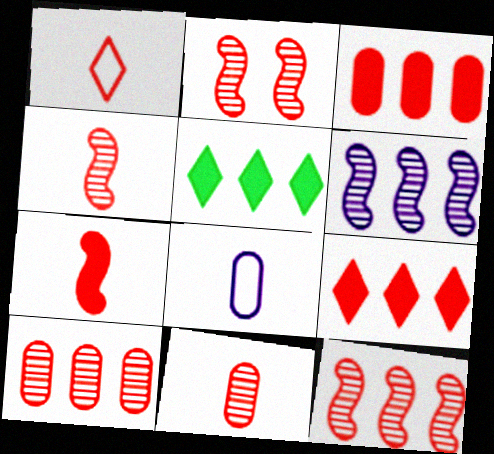[[1, 2, 3], 
[1, 7, 11], 
[2, 4, 12], 
[2, 5, 8]]